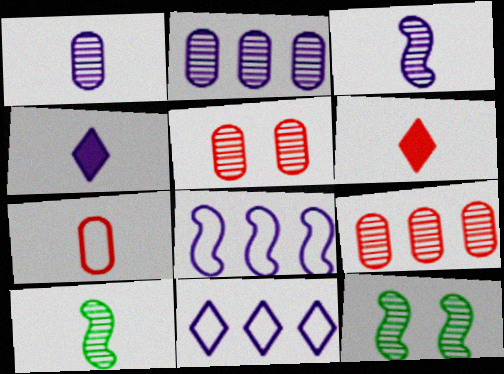[[4, 7, 10]]